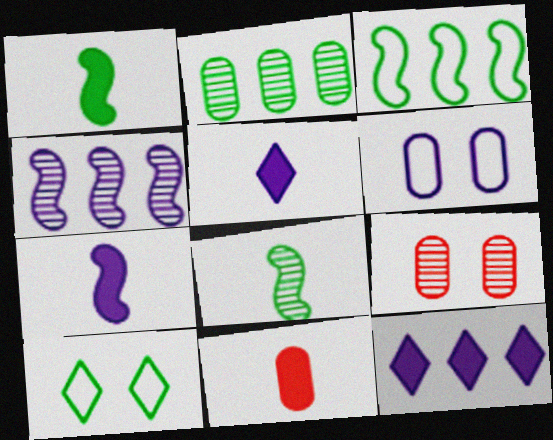[[1, 2, 10], 
[1, 5, 11], 
[2, 6, 11], 
[3, 5, 9], 
[4, 5, 6], 
[4, 10, 11]]